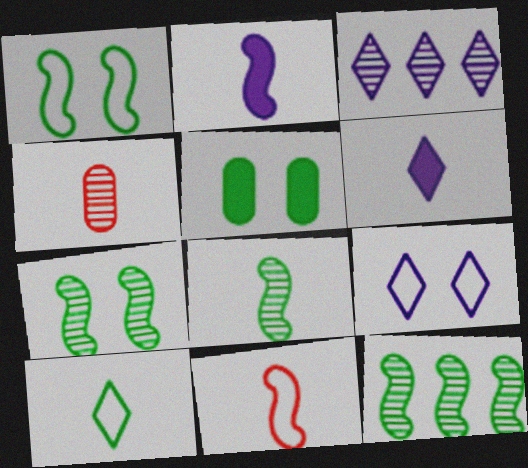[[2, 4, 10], 
[2, 8, 11], 
[3, 4, 7], 
[3, 5, 11], 
[3, 6, 9], 
[5, 10, 12], 
[7, 8, 12]]